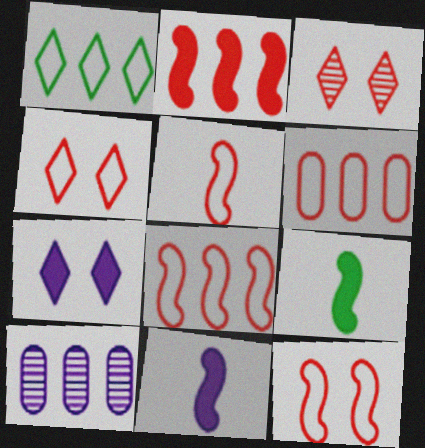[[1, 2, 10], 
[4, 5, 6], 
[4, 9, 10], 
[5, 8, 12]]